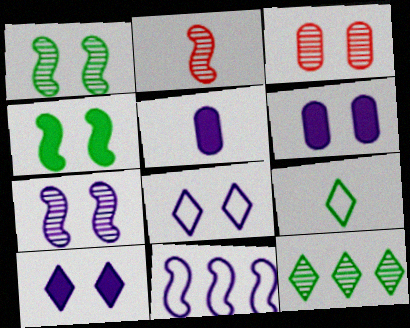[[2, 4, 11], 
[2, 5, 9], 
[3, 4, 8], 
[6, 7, 8]]